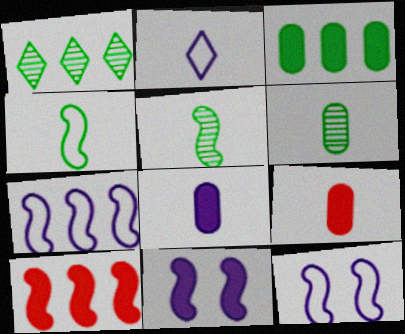[[1, 9, 12], 
[2, 5, 9], 
[5, 10, 12]]